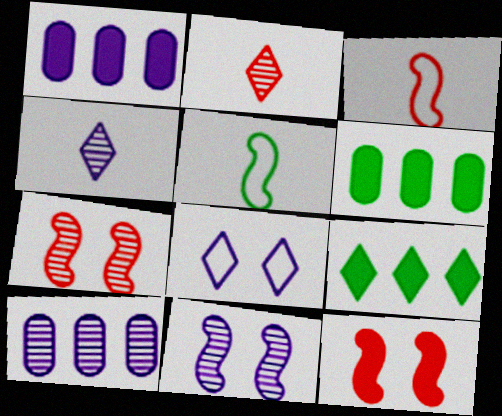[[2, 8, 9], 
[4, 10, 11]]